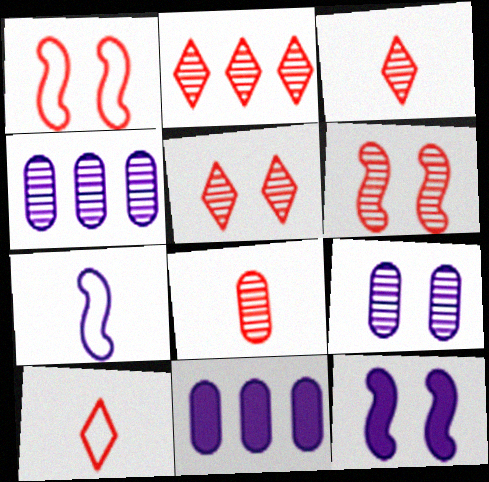[[2, 3, 5], 
[2, 6, 8]]